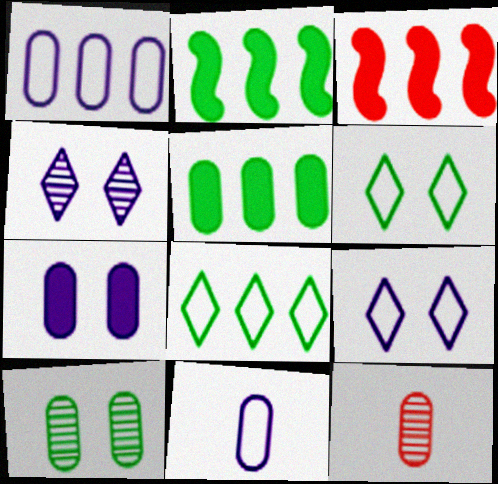[[2, 9, 12]]